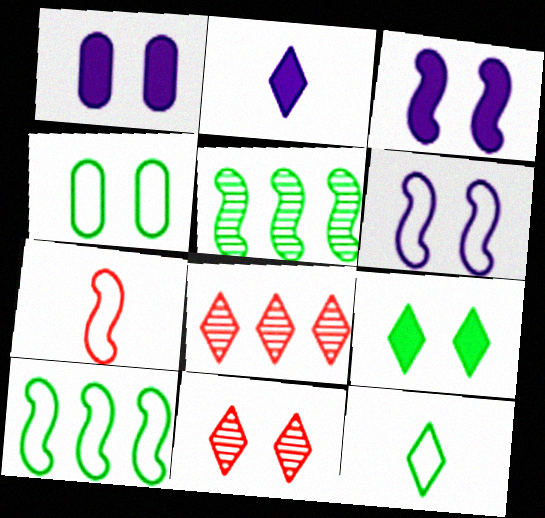[[3, 4, 11], 
[3, 5, 7], 
[4, 10, 12], 
[6, 7, 10]]